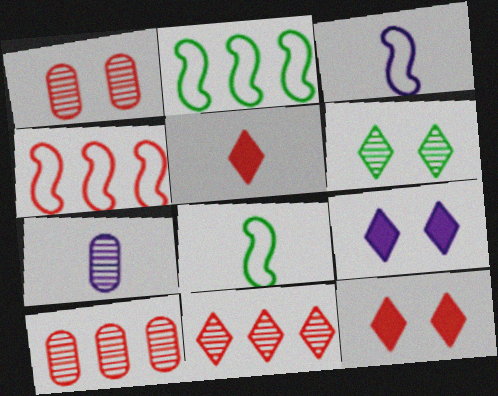[[1, 4, 5], 
[2, 7, 12], 
[5, 7, 8], 
[8, 9, 10]]